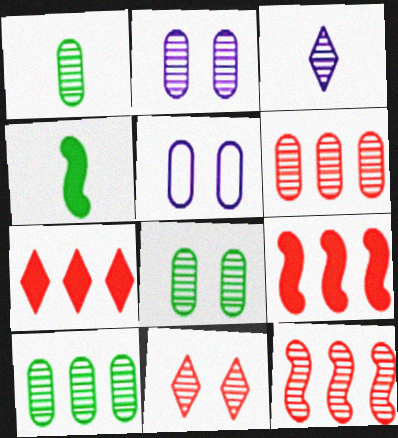[[1, 2, 6], 
[1, 8, 10], 
[3, 8, 12]]